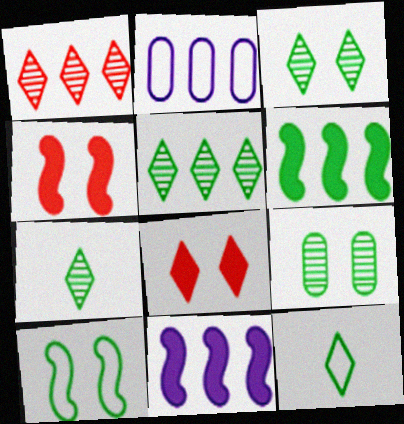[[1, 2, 6], 
[2, 4, 7], 
[3, 5, 7], 
[6, 9, 12]]